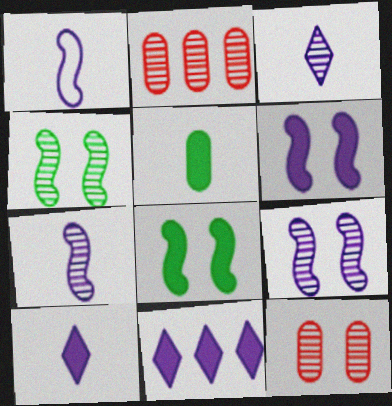[[2, 3, 4]]